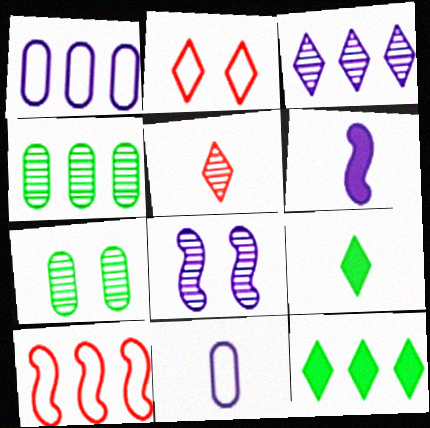[[2, 3, 9], 
[2, 4, 6], 
[4, 5, 8]]